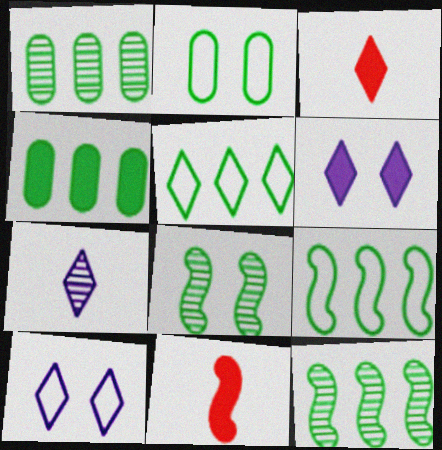[[1, 10, 11], 
[4, 5, 12], 
[4, 6, 11]]